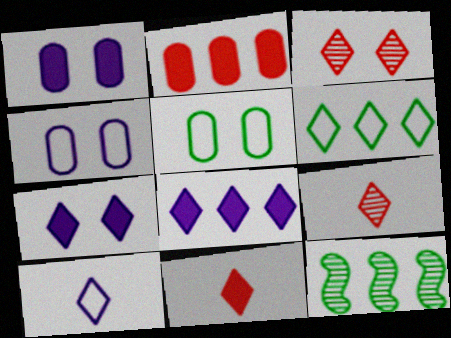[[4, 11, 12], 
[6, 7, 9]]